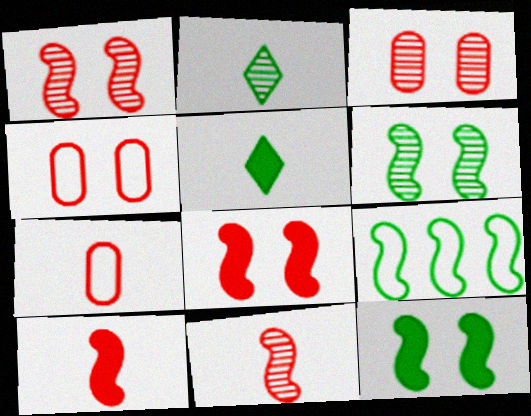[]